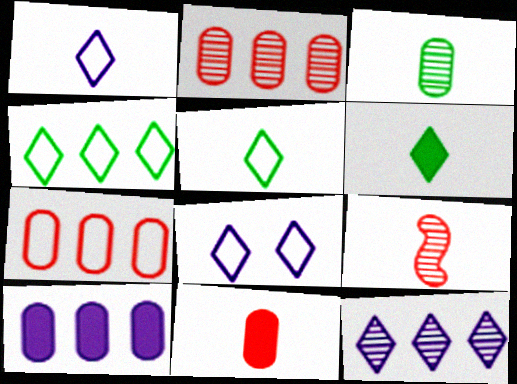[]